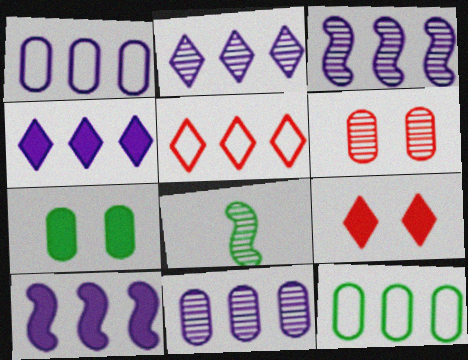[[1, 2, 10], 
[1, 3, 4], 
[1, 8, 9], 
[2, 3, 11], 
[2, 6, 8]]